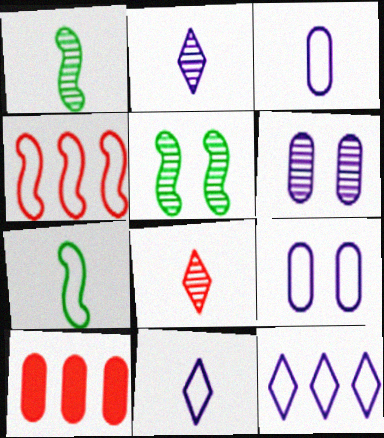[[5, 10, 11]]